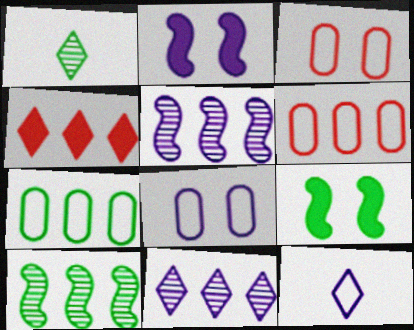[[1, 2, 6], 
[1, 7, 9], 
[4, 5, 7]]